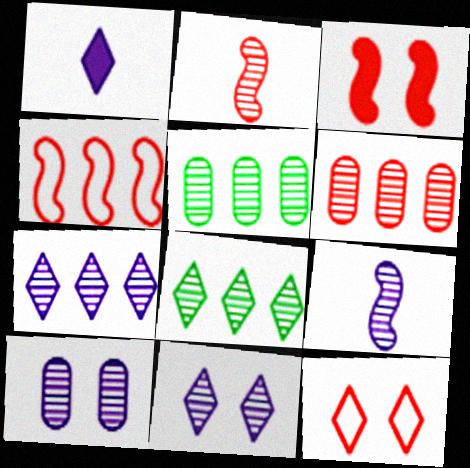[[1, 8, 12], 
[2, 3, 4], 
[2, 5, 11], 
[2, 8, 10], 
[7, 9, 10]]